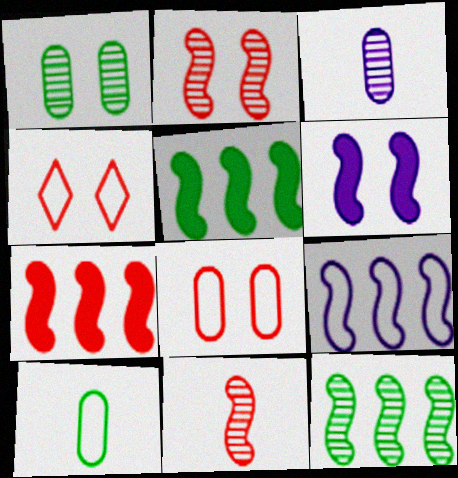[[1, 4, 6], 
[3, 4, 5], 
[4, 9, 10], 
[7, 9, 12]]